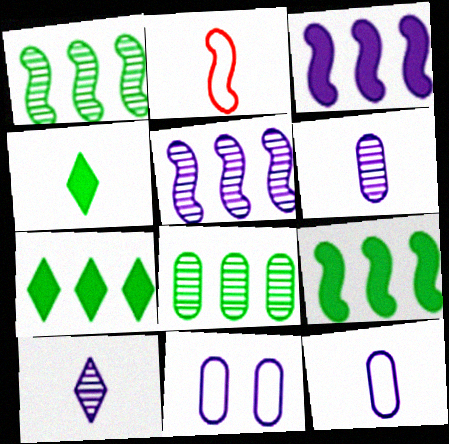[[2, 4, 6], 
[3, 10, 11]]